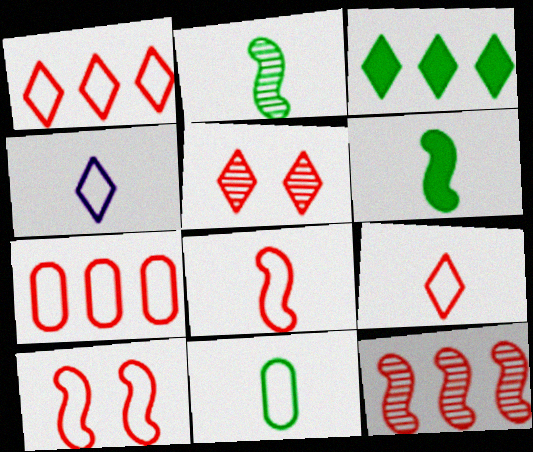[[3, 4, 5], 
[4, 8, 11], 
[7, 9, 10]]